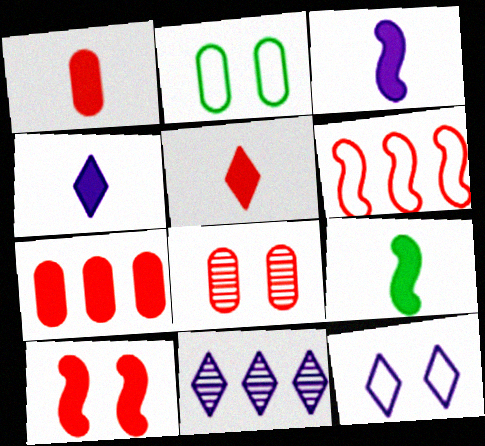[[1, 4, 9], 
[4, 11, 12], 
[5, 6, 8], 
[5, 7, 10]]